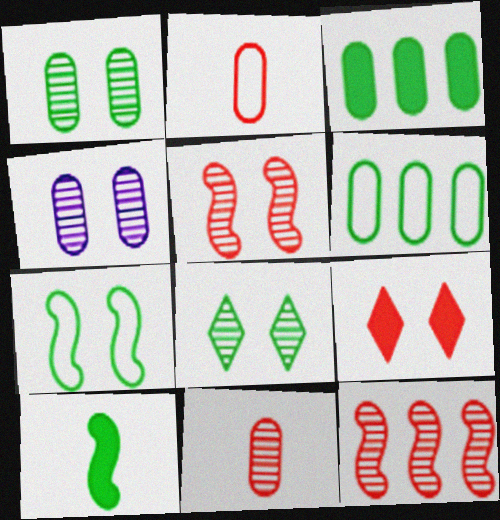[[2, 3, 4], 
[2, 9, 12], 
[4, 5, 8], 
[4, 7, 9], 
[6, 8, 10]]